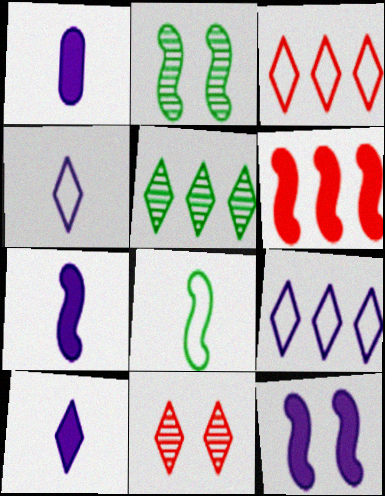[[1, 2, 3], 
[1, 7, 10]]